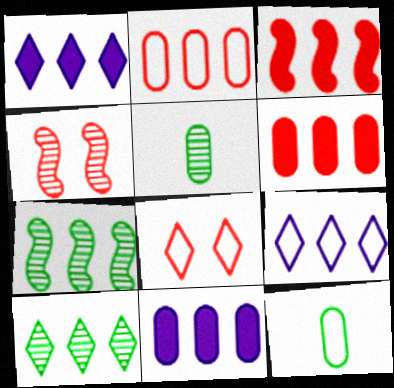[[1, 2, 7], 
[1, 4, 12], 
[6, 7, 9]]